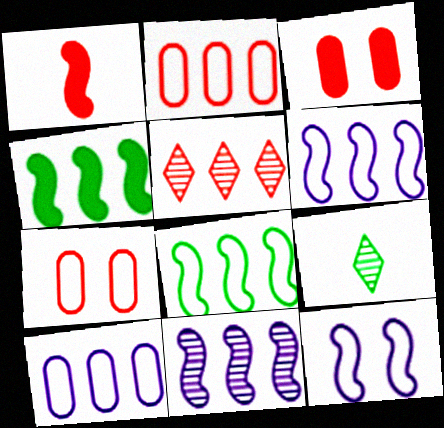[[1, 5, 7], 
[3, 6, 9], 
[4, 5, 10]]